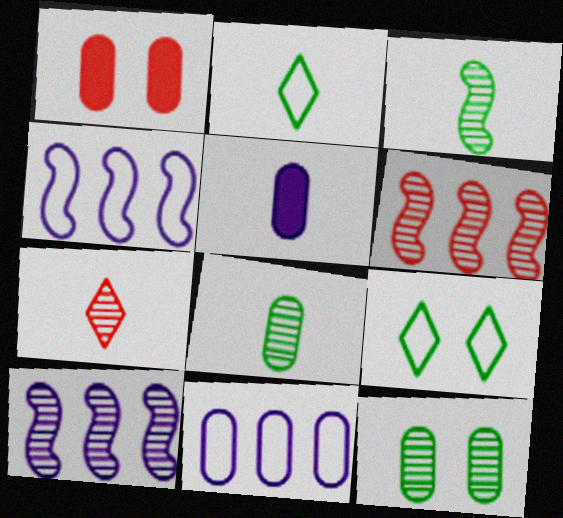[[1, 2, 10], 
[1, 8, 11], 
[5, 6, 9], 
[7, 10, 12]]